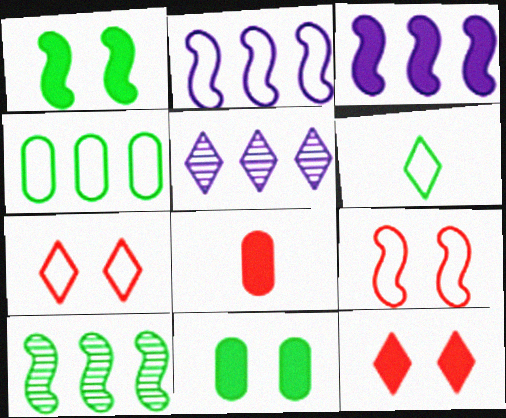[[5, 6, 12], 
[6, 10, 11]]